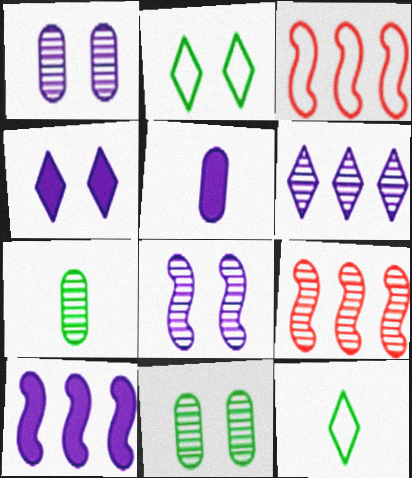[[2, 5, 9], 
[3, 4, 7], 
[4, 5, 10]]